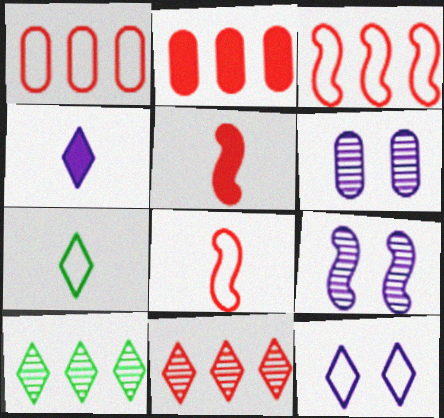[[2, 3, 11], 
[2, 7, 9]]